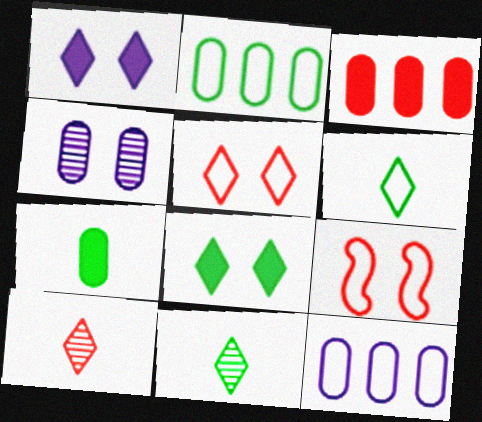[[3, 9, 10], 
[4, 8, 9], 
[6, 9, 12]]